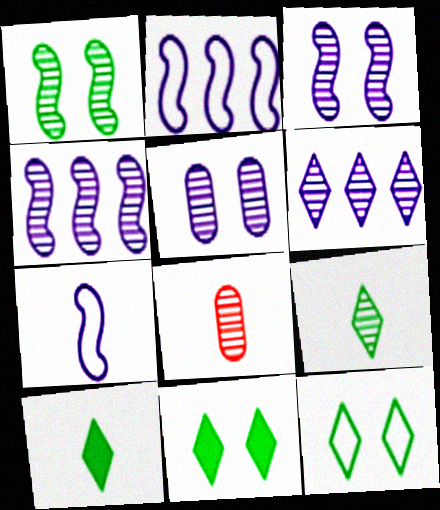[[1, 6, 8], 
[2, 8, 11], 
[7, 8, 10]]